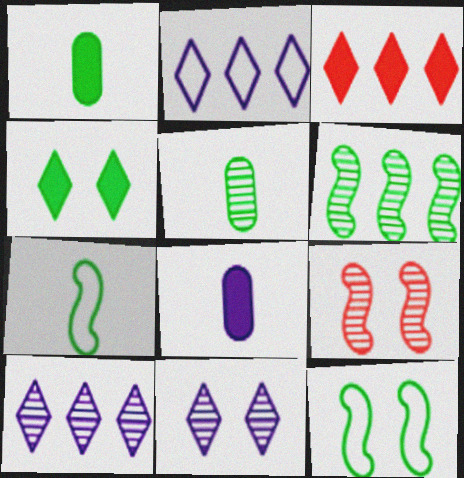[[1, 2, 9], 
[5, 9, 10]]